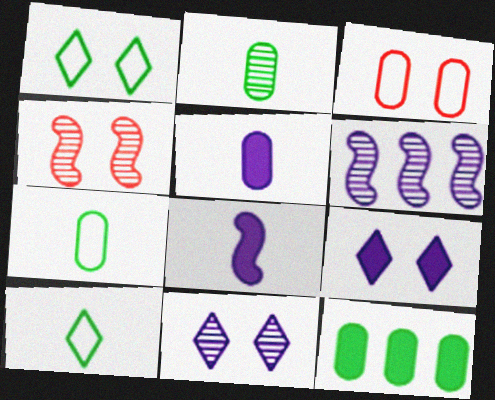[]